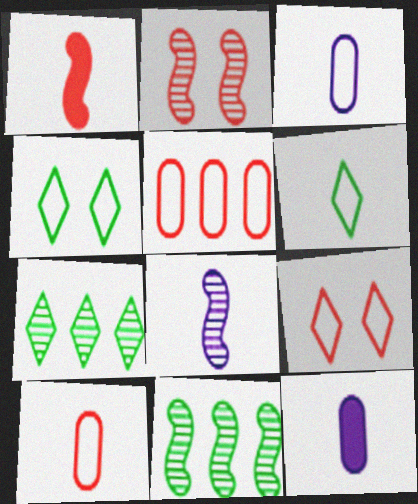[[2, 8, 11], 
[9, 11, 12]]